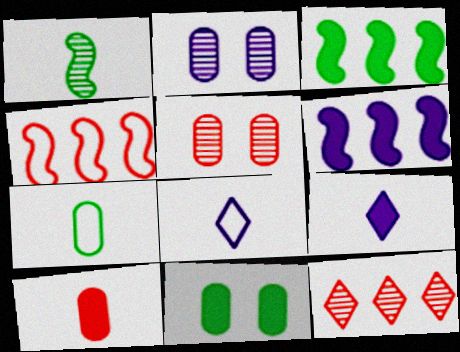[[1, 2, 12], 
[1, 8, 10], 
[2, 6, 8], 
[3, 5, 8]]